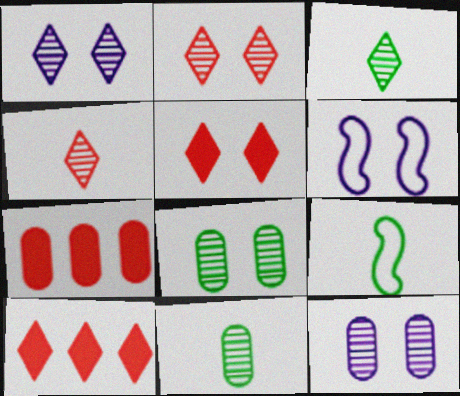[[1, 7, 9], 
[3, 6, 7], 
[5, 6, 8], 
[6, 10, 11], 
[9, 10, 12]]